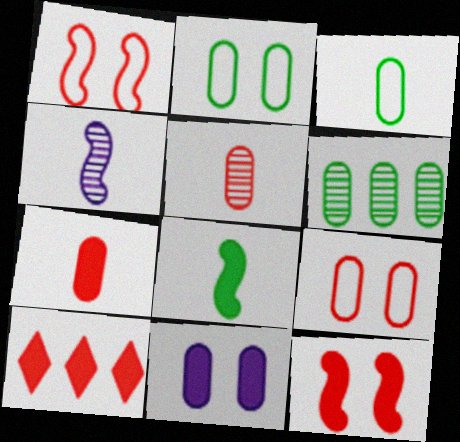[[1, 5, 10], 
[2, 4, 10], 
[7, 10, 12], 
[8, 10, 11]]